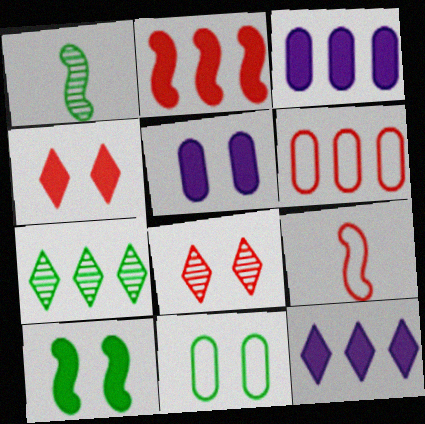[[4, 5, 10], 
[5, 7, 9]]